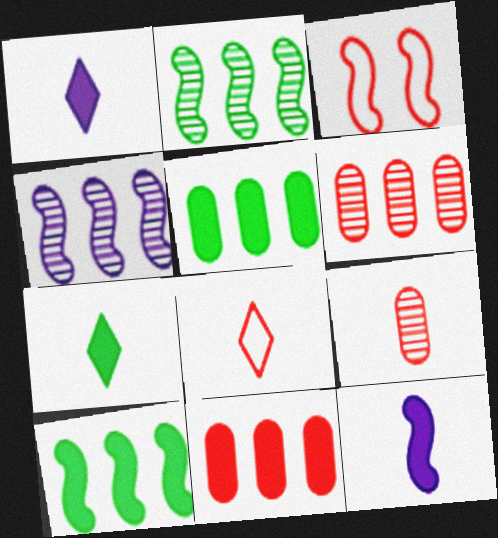[[2, 3, 12]]